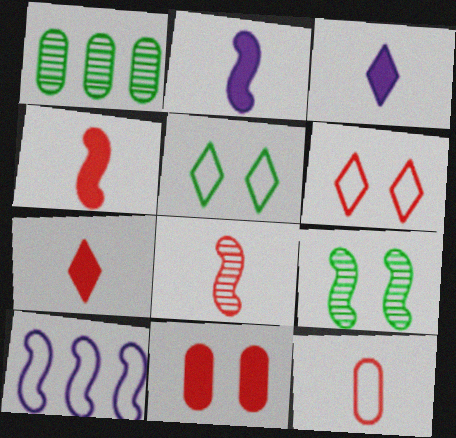[[1, 2, 6], 
[4, 9, 10], 
[5, 10, 12], 
[7, 8, 12]]